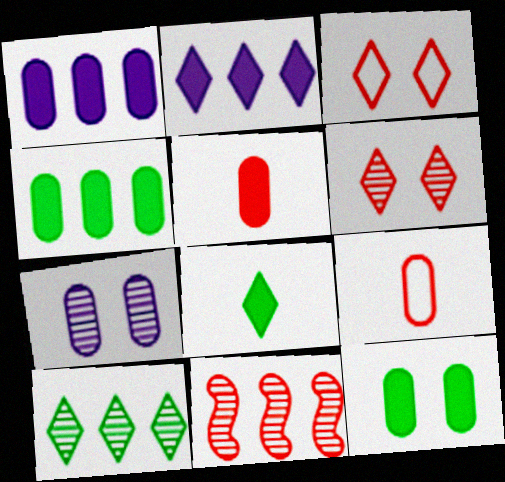[[1, 5, 12], 
[3, 5, 11], 
[4, 7, 9]]